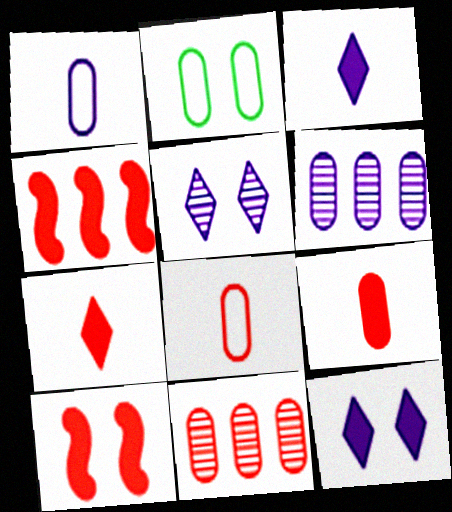[[2, 5, 10], 
[2, 6, 9]]